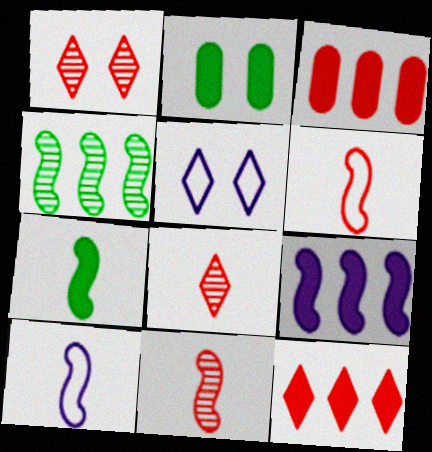[[1, 3, 6], 
[7, 10, 11]]